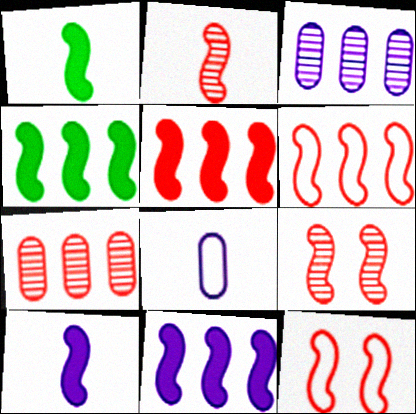[[2, 5, 12], 
[4, 5, 11]]